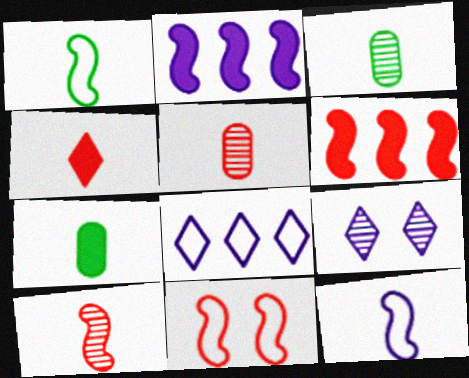[[3, 4, 12], 
[6, 10, 11]]